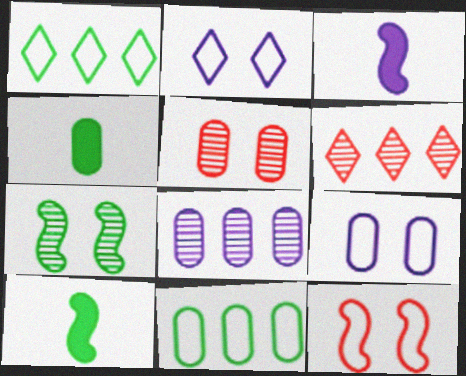[[1, 3, 5], 
[1, 4, 7], 
[2, 3, 8], 
[6, 9, 10]]